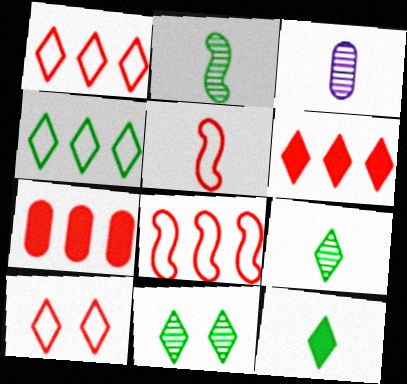[[3, 5, 12], 
[4, 11, 12]]